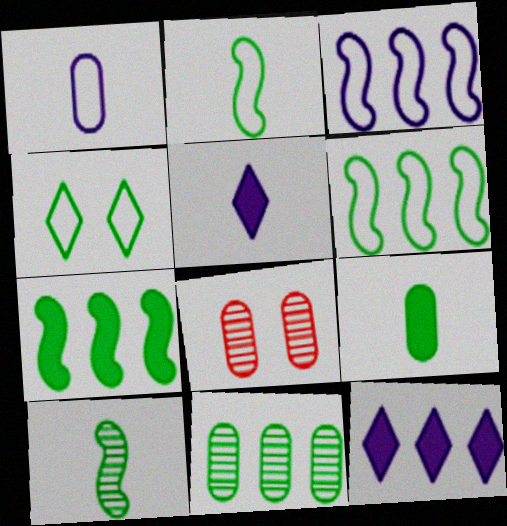[[2, 8, 12], 
[5, 6, 8]]